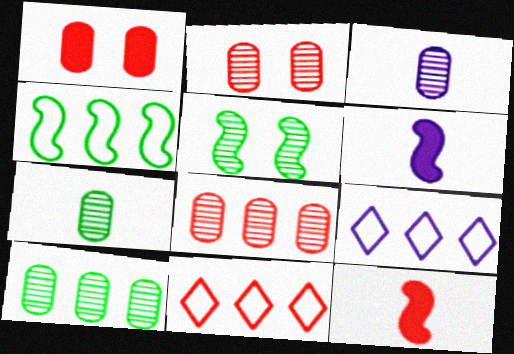[[2, 3, 10], 
[2, 11, 12]]